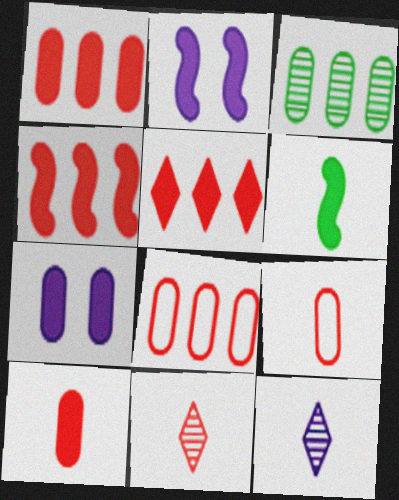[[1, 4, 5], 
[2, 4, 6], 
[3, 7, 9], 
[5, 6, 7], 
[6, 9, 12]]